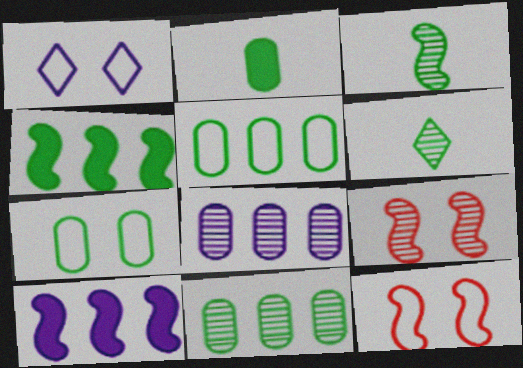[[1, 7, 12], 
[2, 7, 11], 
[3, 10, 12], 
[4, 6, 7], 
[6, 8, 9]]